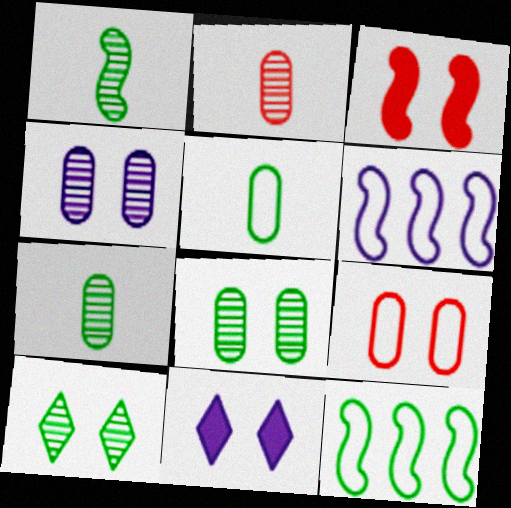[[1, 3, 6], 
[2, 11, 12]]